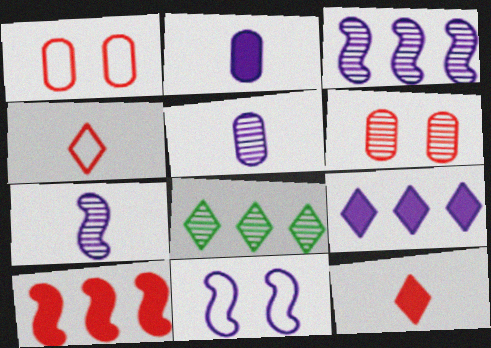[[4, 6, 10], 
[5, 9, 11], 
[6, 7, 8]]